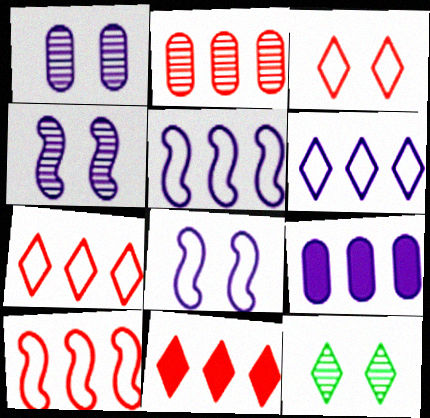[[2, 10, 11]]